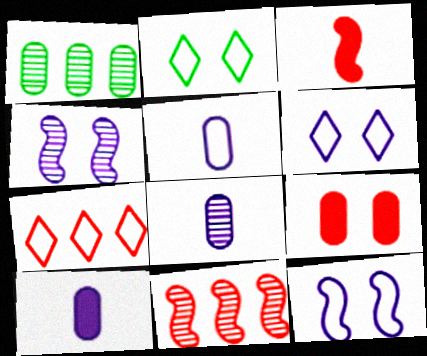[[1, 3, 6], 
[1, 5, 9], 
[2, 4, 9], 
[2, 10, 11], 
[5, 8, 10]]